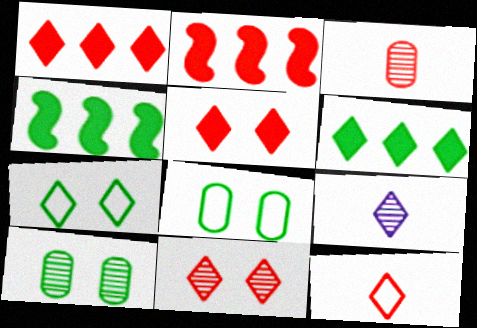[[1, 7, 9], 
[1, 11, 12], 
[2, 8, 9]]